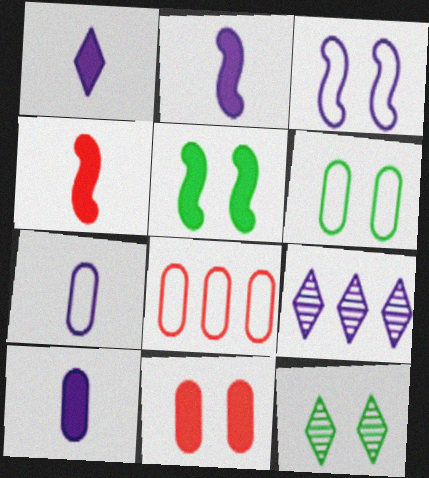[[1, 2, 10], 
[2, 8, 12], 
[3, 9, 10], 
[3, 11, 12], 
[4, 6, 9], 
[5, 6, 12], 
[6, 7, 8]]